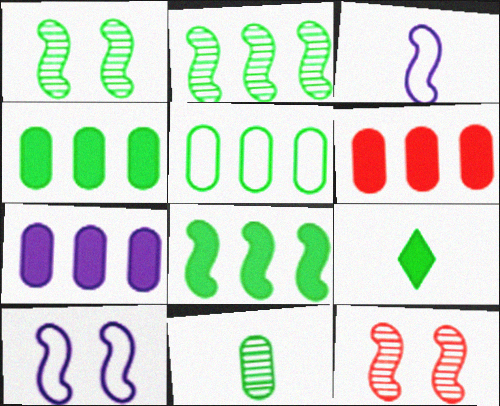[[1, 5, 9], 
[3, 8, 12], 
[4, 6, 7]]